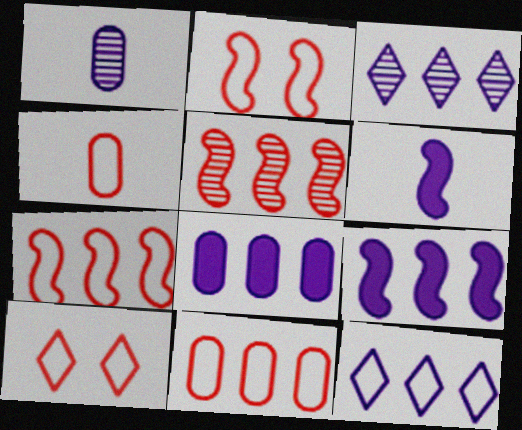[[4, 7, 10]]